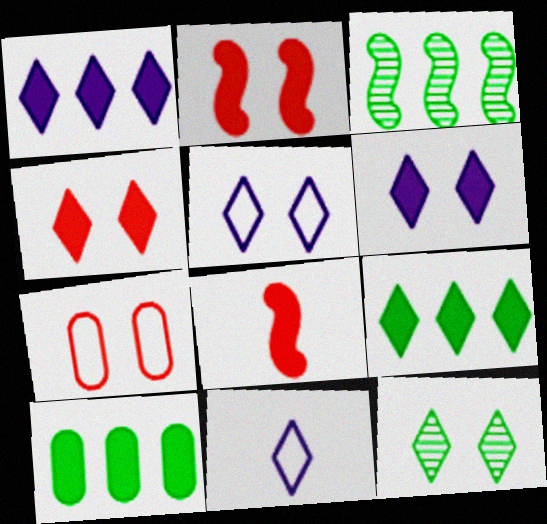[[4, 5, 12], 
[6, 8, 10]]